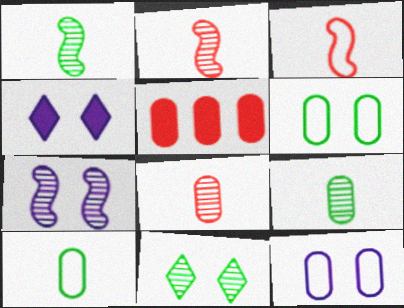[[4, 7, 12], 
[5, 9, 12]]